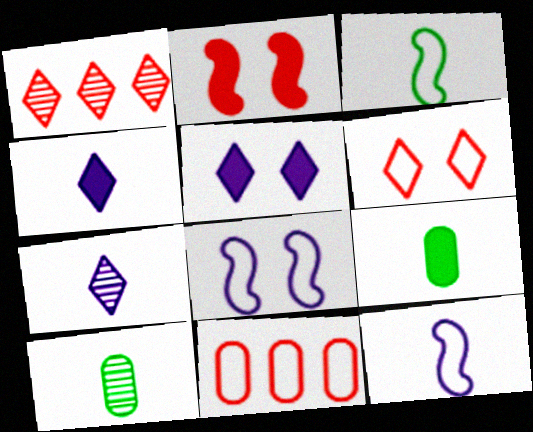[[1, 8, 9]]